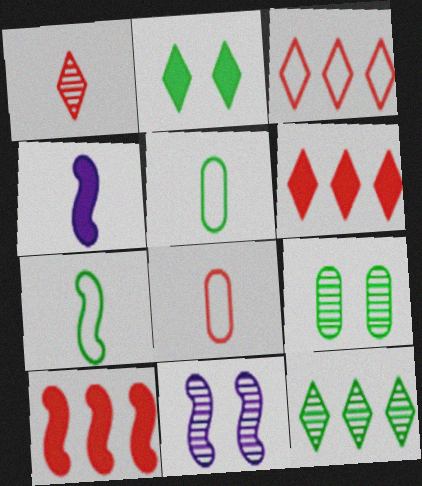[[1, 4, 5], 
[3, 4, 9], 
[5, 6, 11], 
[7, 10, 11]]